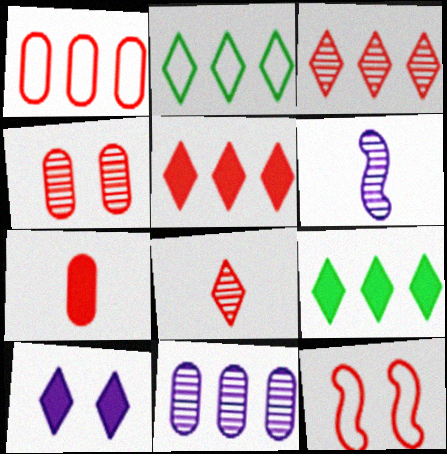[[1, 4, 7], 
[2, 8, 10], 
[3, 7, 12]]